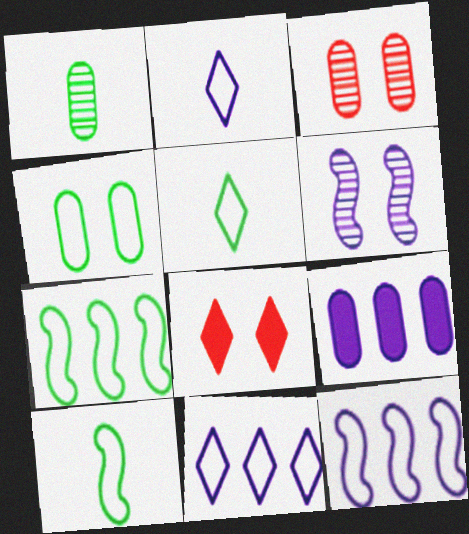[[1, 8, 12], 
[2, 6, 9], 
[4, 5, 7], 
[4, 6, 8]]